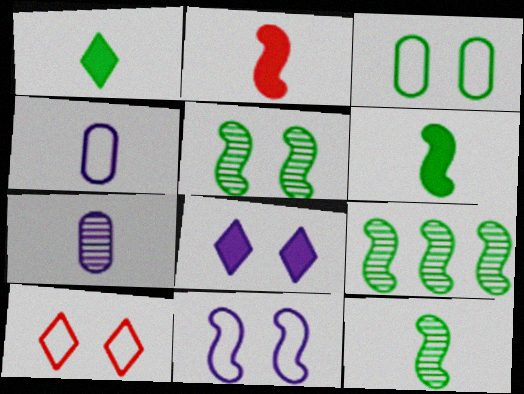[[1, 3, 9], 
[2, 9, 11], 
[3, 10, 11], 
[5, 9, 12]]